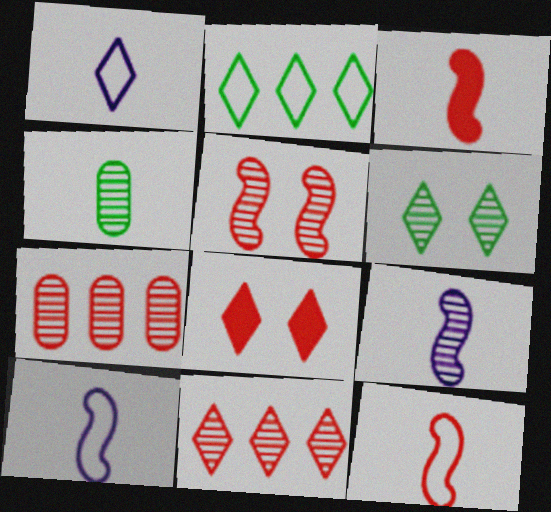[[1, 3, 4], 
[6, 7, 9], 
[7, 8, 12]]